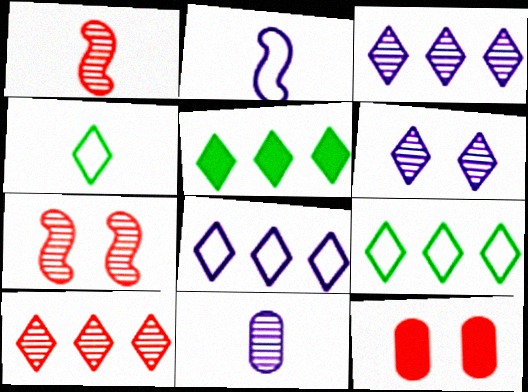[[5, 8, 10]]